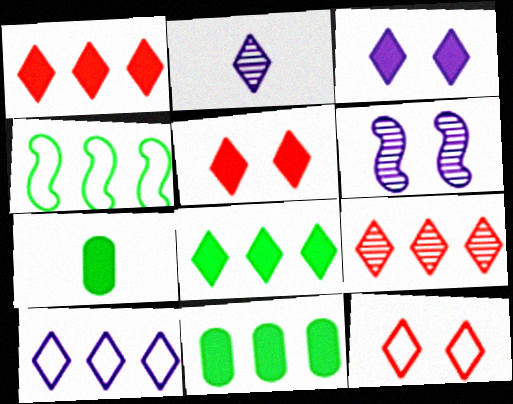[[2, 3, 10], 
[2, 8, 12], 
[8, 9, 10]]